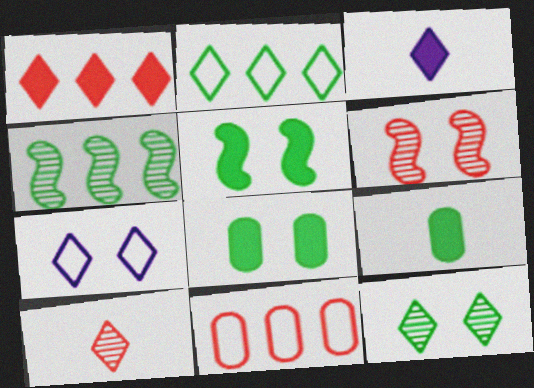[[6, 7, 8]]